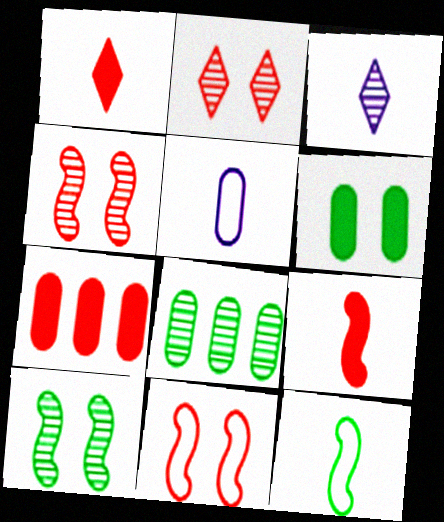[[3, 4, 8]]